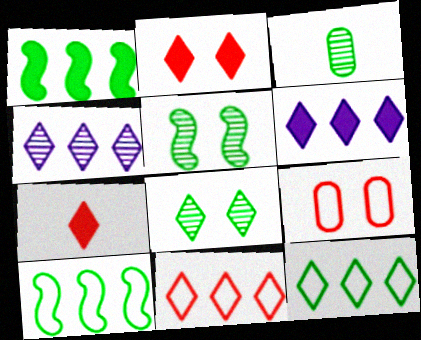[]